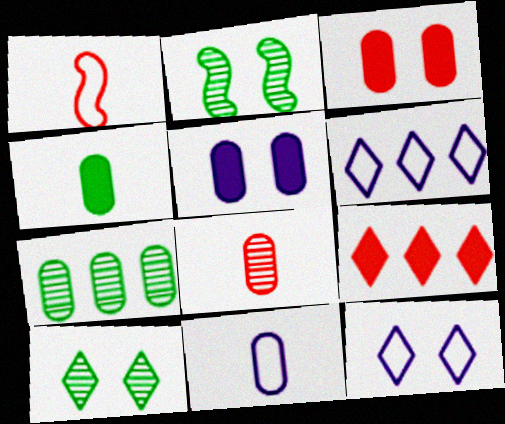[[2, 3, 12], 
[2, 9, 11], 
[3, 7, 11], 
[4, 8, 11]]